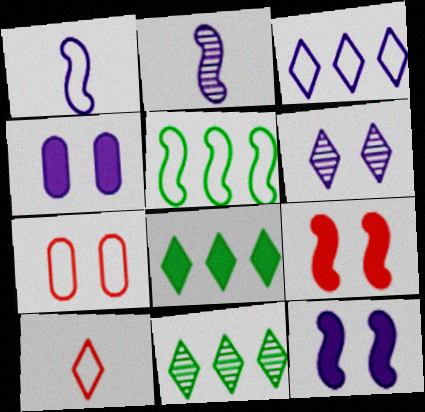[[2, 3, 4], 
[2, 5, 9], 
[2, 7, 8], 
[6, 8, 10]]